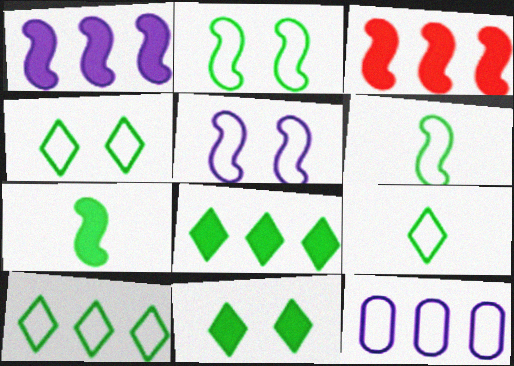[[4, 9, 10]]